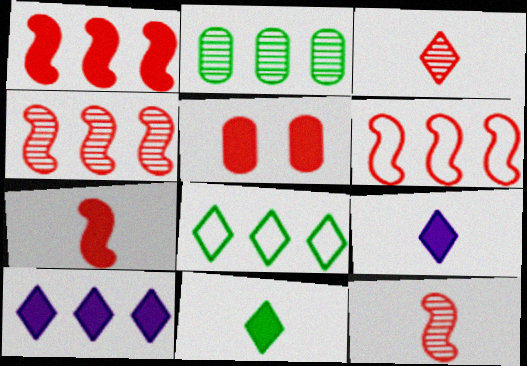[[1, 4, 6], 
[2, 6, 10], 
[3, 5, 6]]